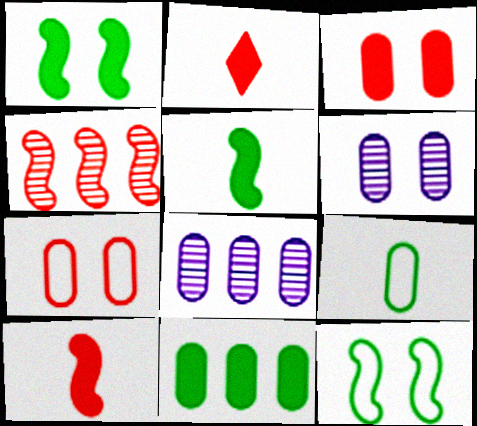[[2, 4, 7], 
[2, 8, 12], 
[3, 8, 9]]